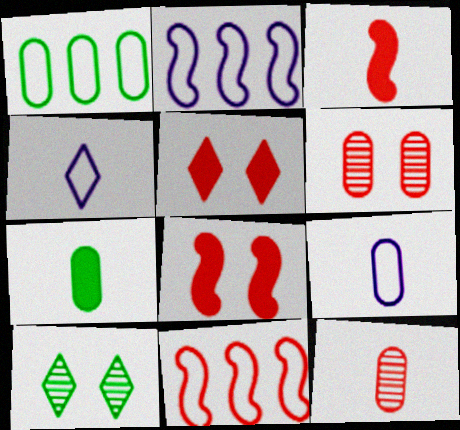[[5, 11, 12], 
[7, 9, 12]]